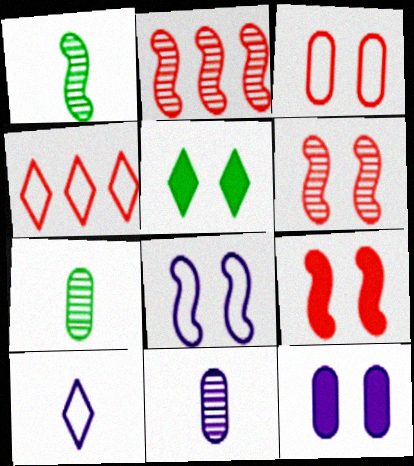[[1, 4, 12], 
[5, 9, 12]]